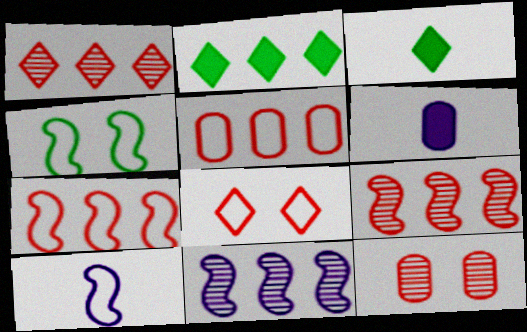[[1, 4, 6], 
[2, 5, 11], 
[2, 10, 12], 
[4, 7, 10]]